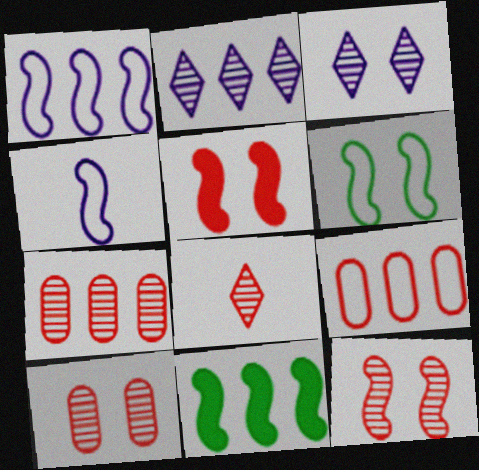[[2, 9, 11], 
[4, 11, 12], 
[5, 8, 9], 
[7, 8, 12]]